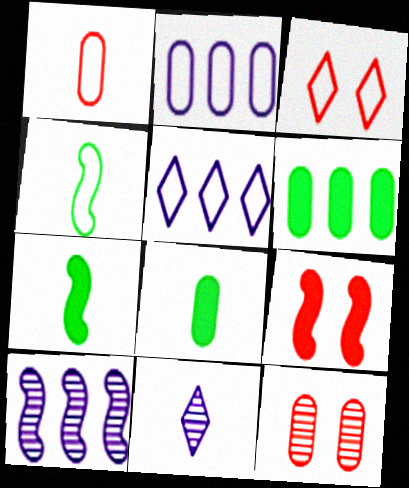[[1, 7, 11], 
[2, 3, 4], 
[2, 8, 12], 
[3, 8, 10], 
[3, 9, 12], 
[4, 9, 10], 
[5, 7, 12]]